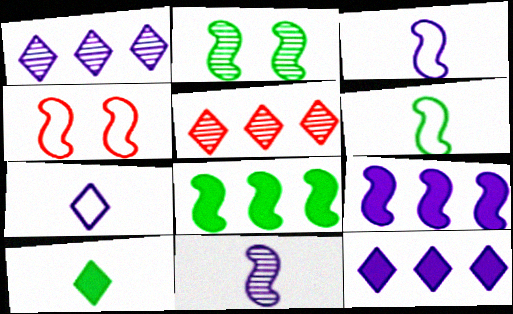[[2, 6, 8], 
[4, 8, 11]]